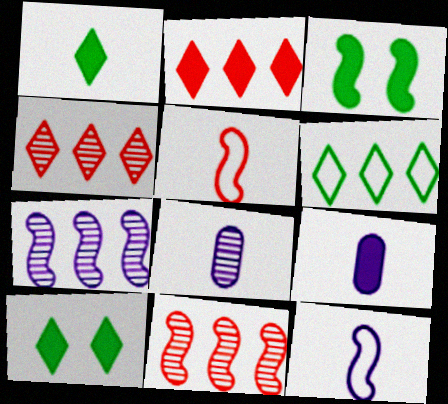[[1, 5, 8], 
[2, 3, 9], 
[3, 5, 7], 
[3, 11, 12]]